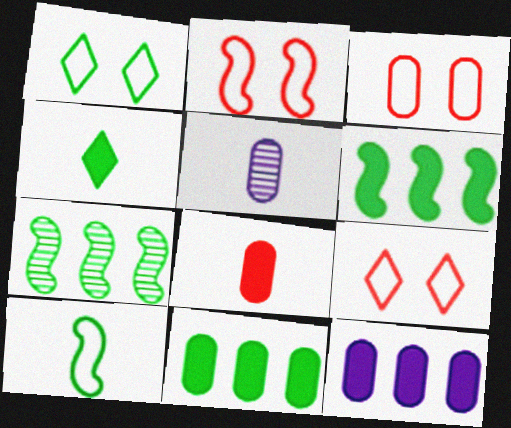[[2, 3, 9], 
[3, 5, 11], 
[5, 6, 9]]